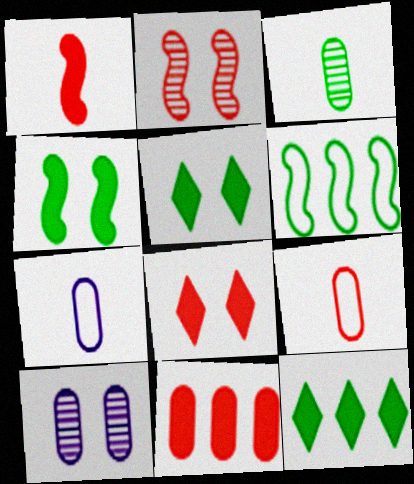[[1, 8, 11], 
[2, 7, 12], 
[3, 5, 6]]